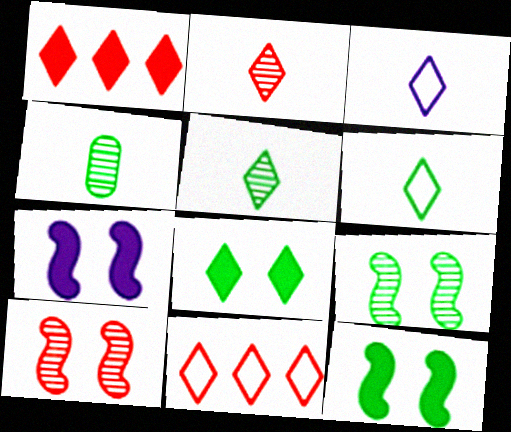[[4, 7, 11]]